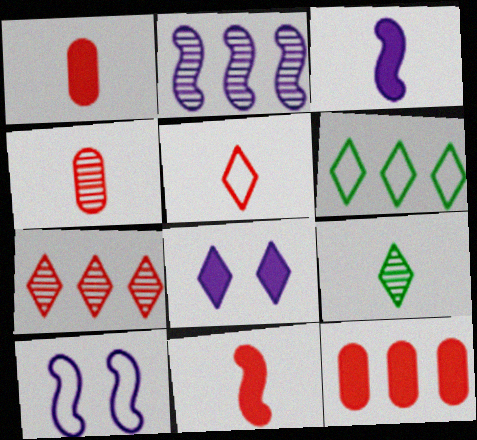[[2, 3, 10], 
[2, 6, 12], 
[4, 5, 11], 
[9, 10, 12]]